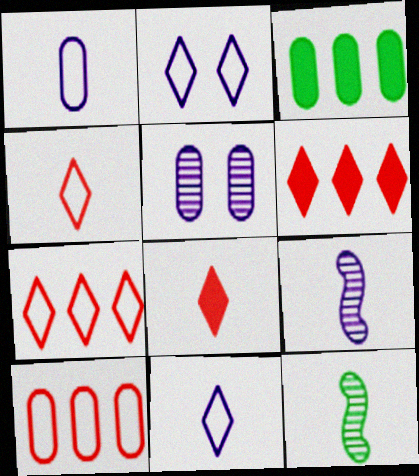[[1, 8, 12]]